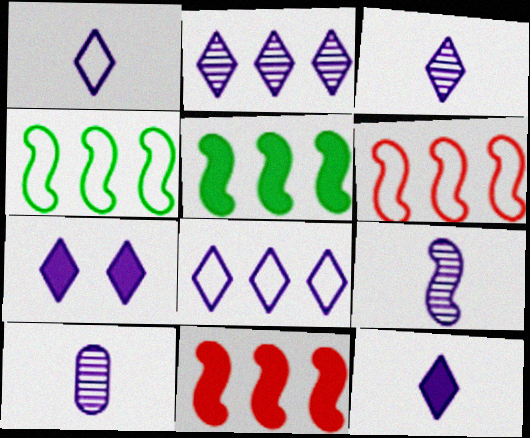[[1, 2, 7], 
[1, 3, 12], 
[3, 7, 8], 
[3, 9, 10]]